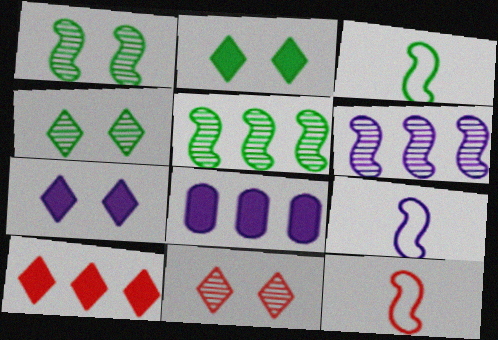[[3, 8, 11], 
[3, 9, 12], 
[4, 8, 12]]